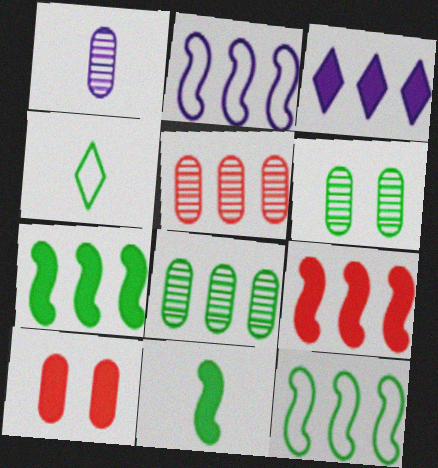[[1, 5, 6], 
[3, 5, 12], 
[3, 10, 11], 
[4, 6, 7]]